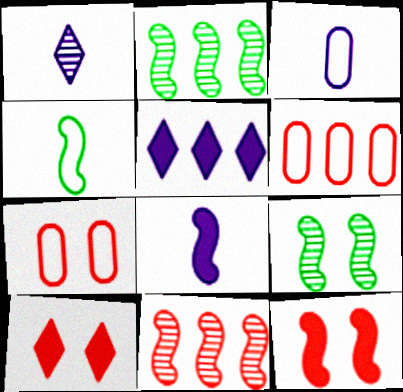[[1, 3, 8], 
[2, 3, 10], 
[2, 5, 6]]